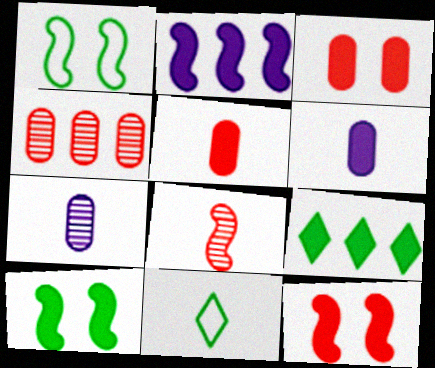[[1, 2, 8], 
[6, 8, 11], 
[6, 9, 12]]